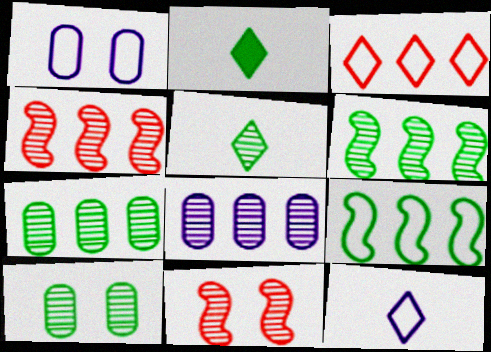[[1, 2, 4], 
[2, 9, 10], 
[5, 6, 10], 
[5, 8, 11]]